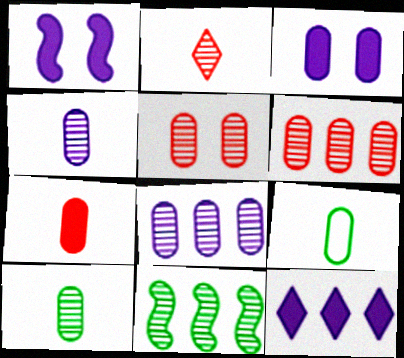[[3, 6, 9], 
[4, 7, 9], 
[5, 8, 10]]